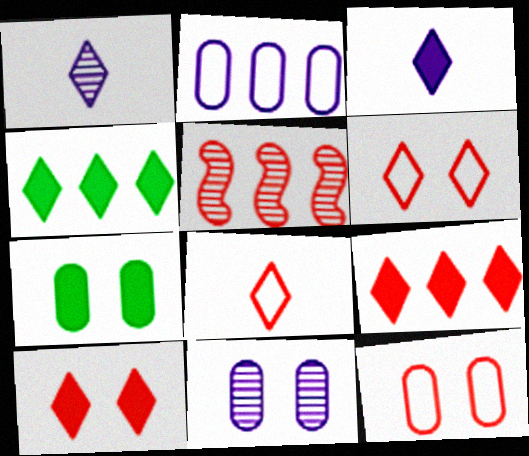[[1, 4, 6], 
[2, 4, 5], 
[3, 4, 10], 
[7, 11, 12]]